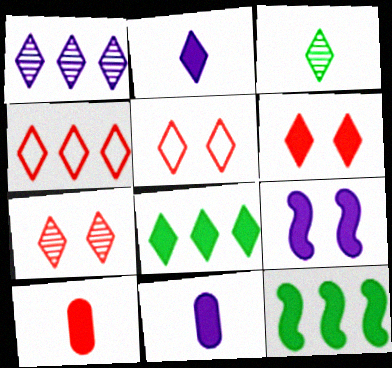[[1, 3, 7], 
[1, 4, 8], 
[2, 6, 8], 
[5, 6, 7], 
[6, 11, 12], 
[8, 9, 10]]